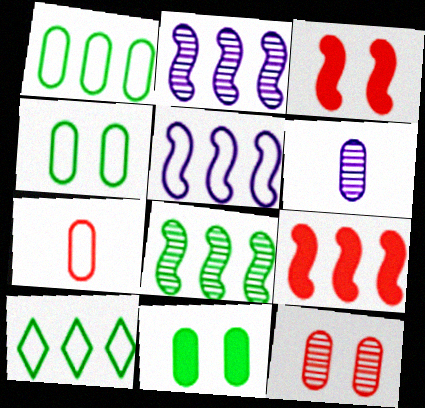[[3, 6, 10], 
[5, 8, 9]]